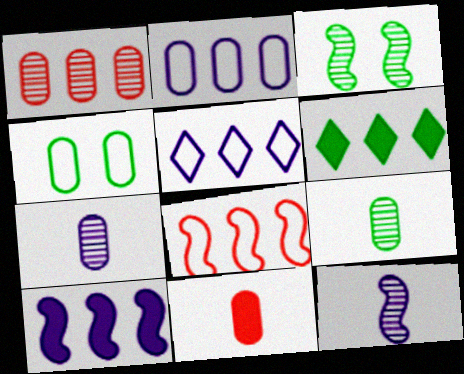[[3, 5, 11]]